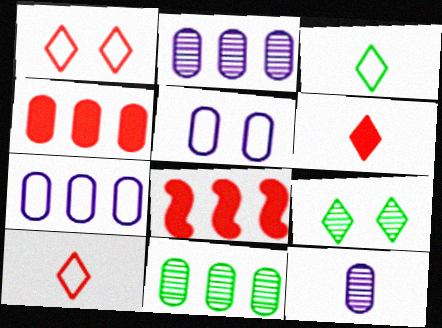[[4, 7, 11]]